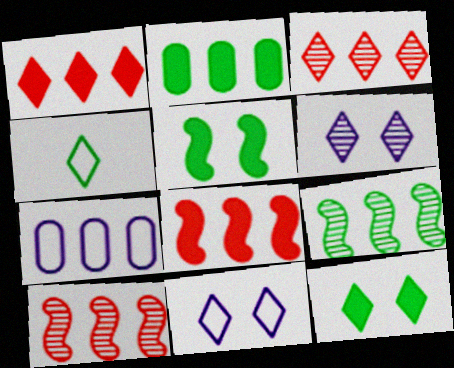[[1, 4, 6], 
[1, 7, 9]]